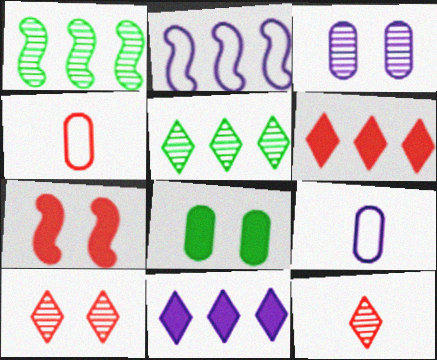[[1, 3, 12], 
[2, 8, 12], 
[5, 7, 9]]